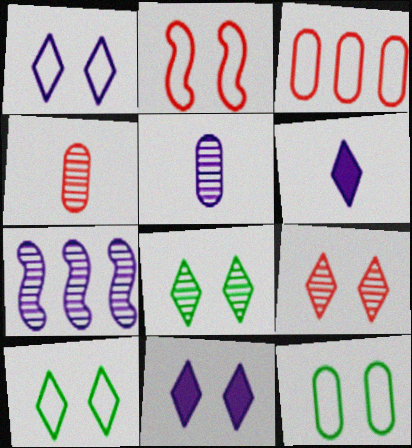[[1, 2, 12], 
[4, 7, 8], 
[9, 10, 11]]